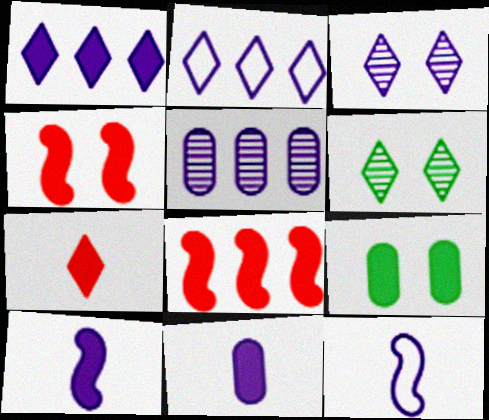[[2, 6, 7]]